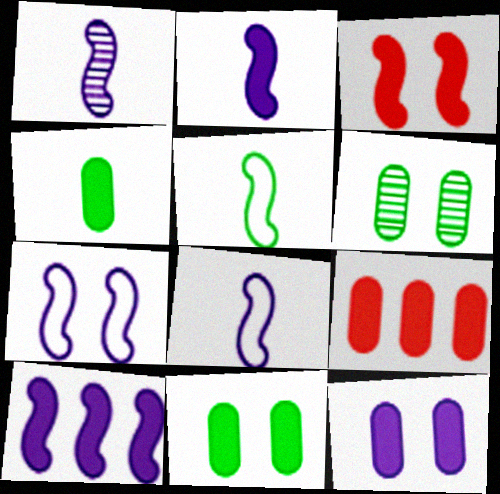[[1, 2, 8], 
[1, 7, 10], 
[4, 9, 12]]